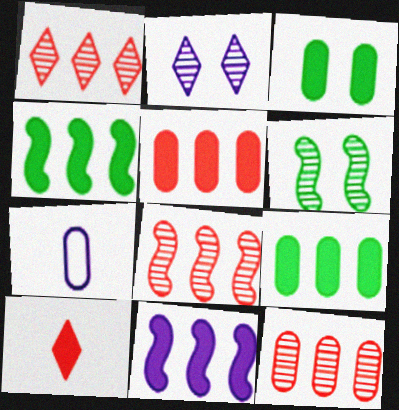[[1, 8, 12], 
[2, 7, 11], 
[3, 7, 12], 
[3, 10, 11]]